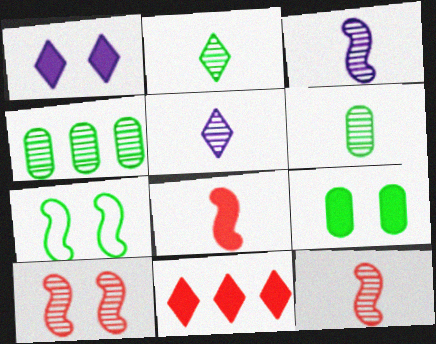[[4, 5, 10], 
[5, 6, 12]]